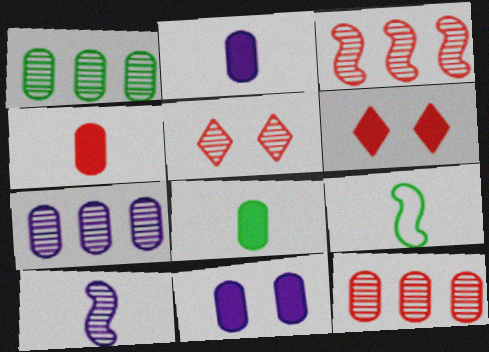[[1, 5, 10], 
[1, 7, 12], 
[2, 4, 8], 
[6, 7, 9]]